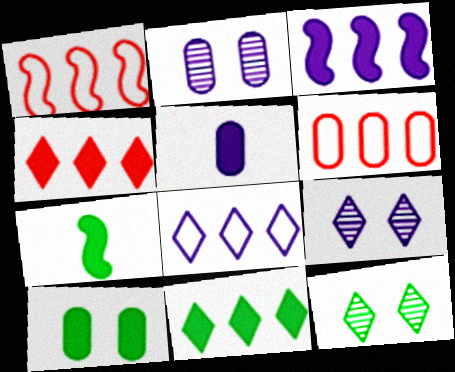[[1, 5, 12], 
[6, 7, 9], 
[7, 10, 11]]